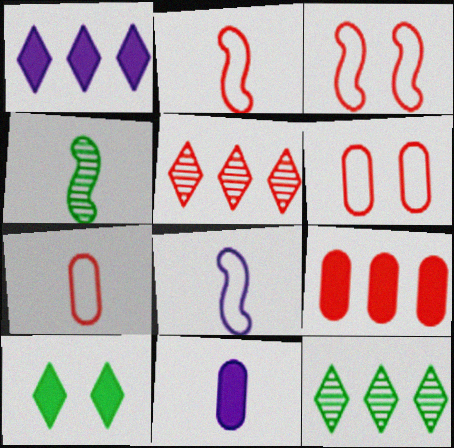[[1, 4, 6], 
[3, 11, 12]]